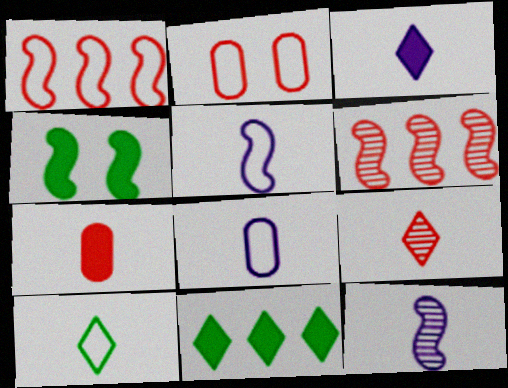[[1, 4, 12], 
[2, 11, 12], 
[3, 8, 12], 
[3, 9, 10], 
[4, 5, 6], 
[7, 10, 12]]